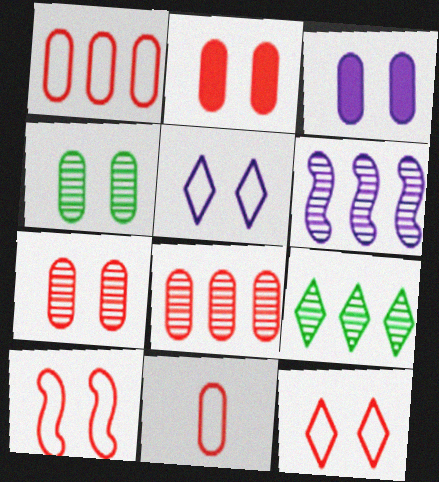[[2, 8, 11], 
[6, 8, 9]]